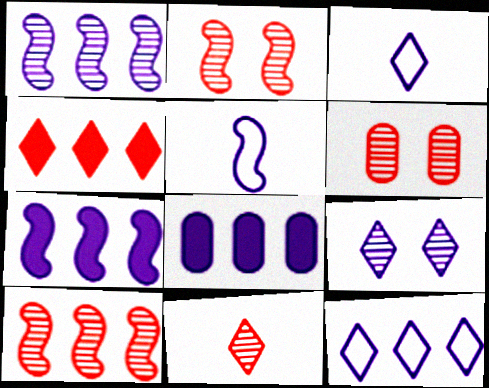[[1, 8, 12], 
[5, 8, 9], 
[6, 10, 11]]